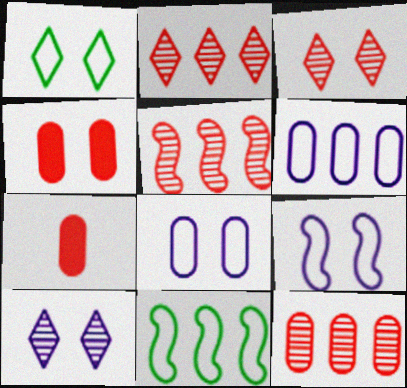[[2, 5, 12], 
[7, 10, 11]]